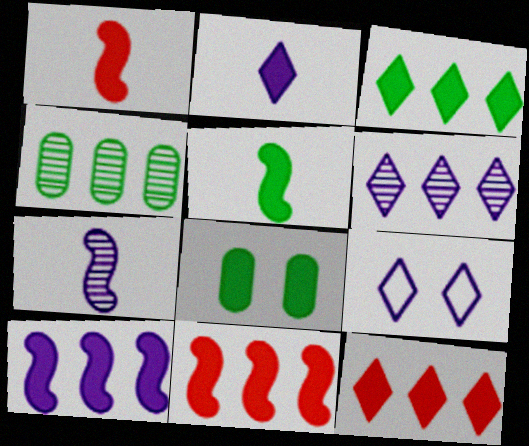[[1, 4, 9], 
[2, 6, 9], 
[2, 8, 11], 
[3, 5, 8]]